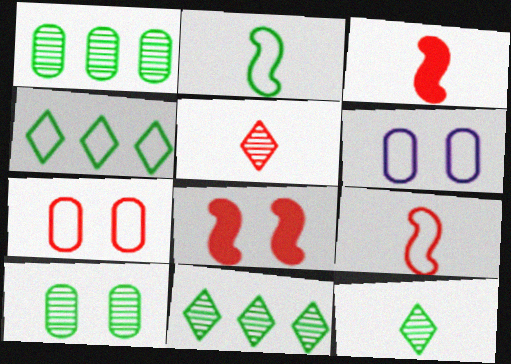[[3, 6, 11], 
[4, 6, 9]]